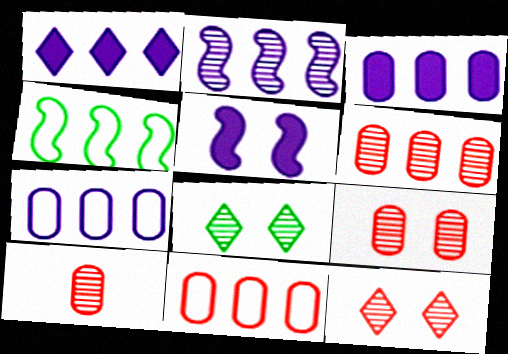[[1, 2, 7], 
[1, 4, 6], 
[2, 8, 10], 
[6, 9, 10]]